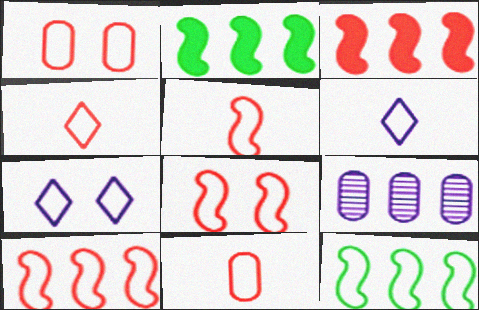[[1, 4, 10], 
[1, 6, 12], 
[4, 5, 11], 
[5, 8, 10], 
[7, 11, 12]]